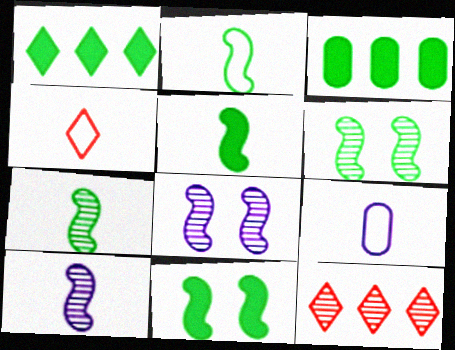[[2, 4, 9], 
[2, 5, 7], 
[3, 4, 8], 
[9, 11, 12]]